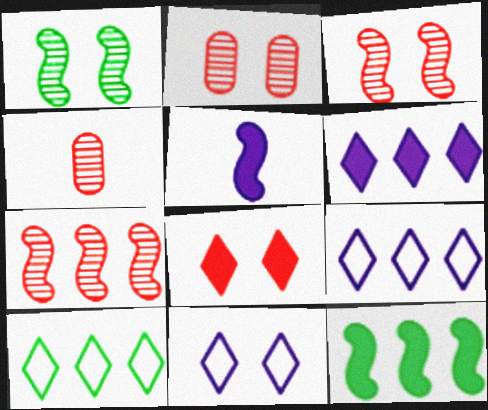[[2, 5, 10], 
[4, 11, 12]]